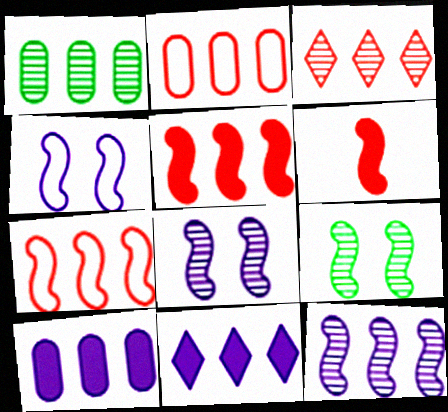[[1, 2, 10], 
[1, 3, 12], 
[1, 7, 11], 
[2, 3, 5]]